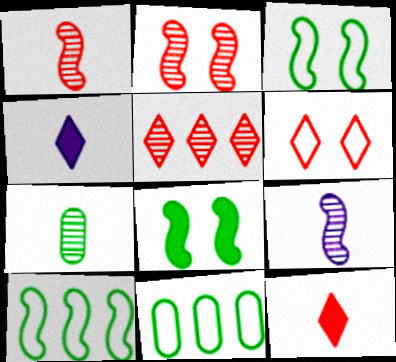[[2, 4, 11], 
[5, 6, 12]]